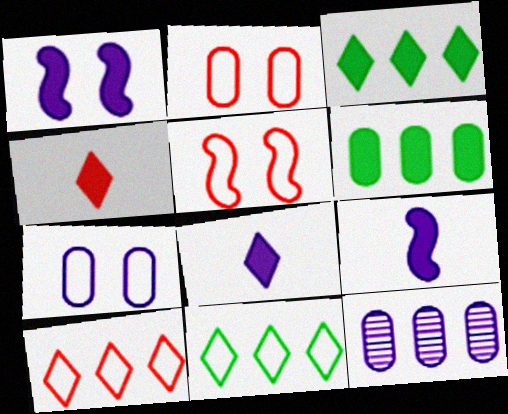[[1, 4, 6]]